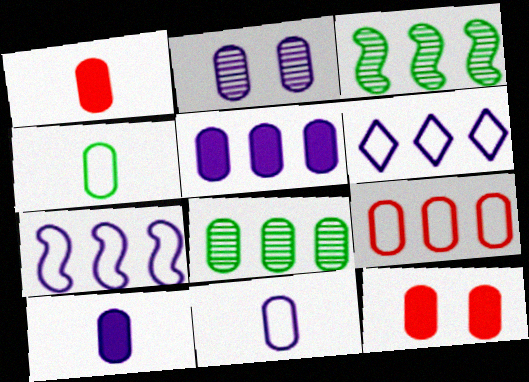[[2, 5, 11], 
[5, 8, 9], 
[8, 11, 12]]